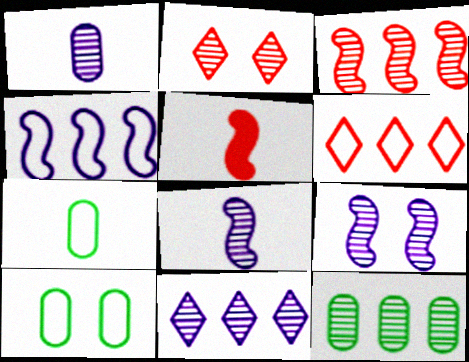[[1, 9, 11], 
[2, 8, 12], 
[3, 11, 12], 
[5, 10, 11]]